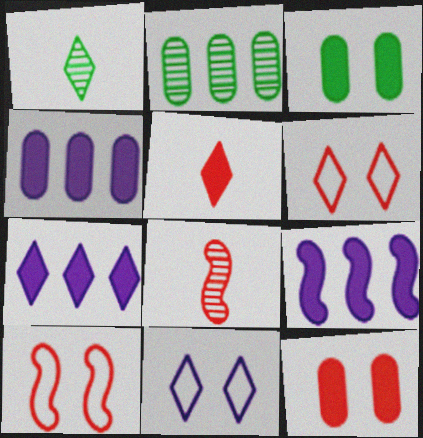[[1, 4, 10], 
[1, 6, 7], 
[3, 5, 9], 
[4, 7, 9]]